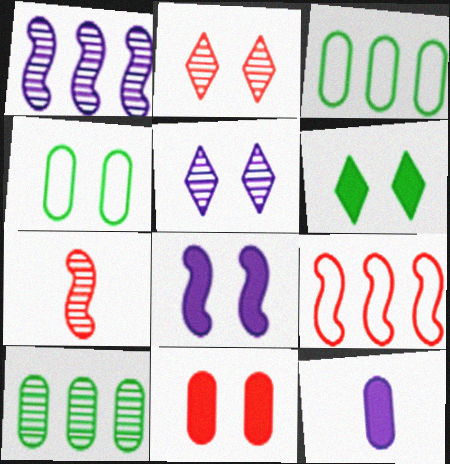[[2, 4, 8], 
[5, 7, 10], 
[6, 8, 11]]